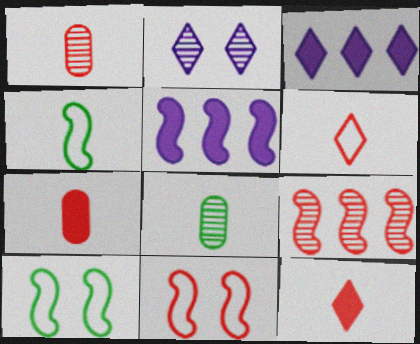[[1, 3, 10], 
[2, 8, 9], 
[3, 8, 11]]